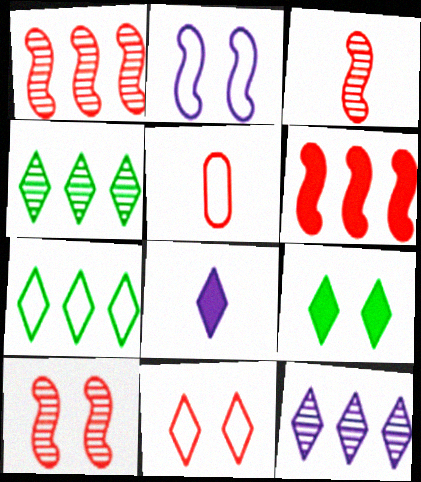[[1, 3, 10], 
[2, 5, 7], 
[4, 8, 11]]